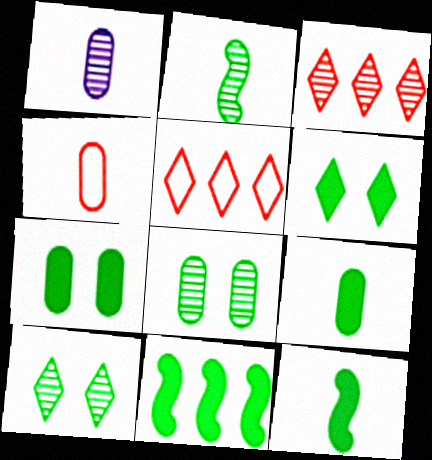[[1, 4, 9], 
[6, 9, 11]]